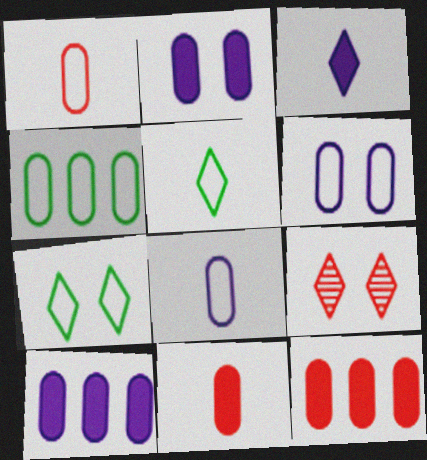[[1, 4, 6]]